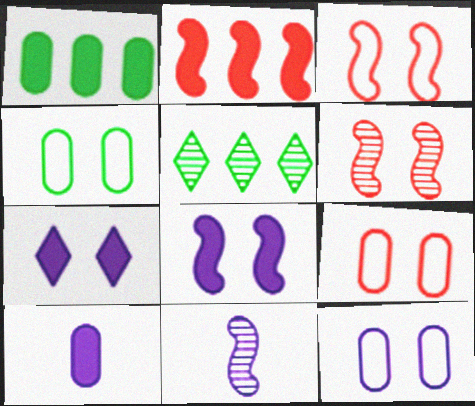[[3, 5, 10], 
[4, 6, 7], 
[4, 9, 12]]